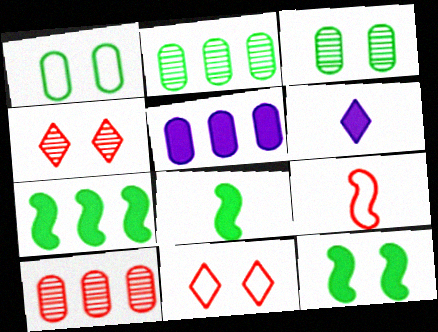[[7, 8, 12]]